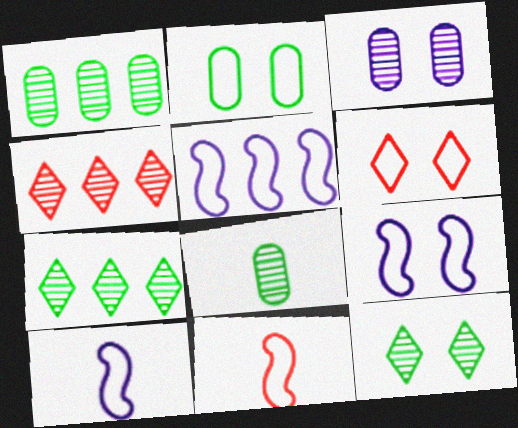[[2, 6, 9], 
[5, 9, 10]]